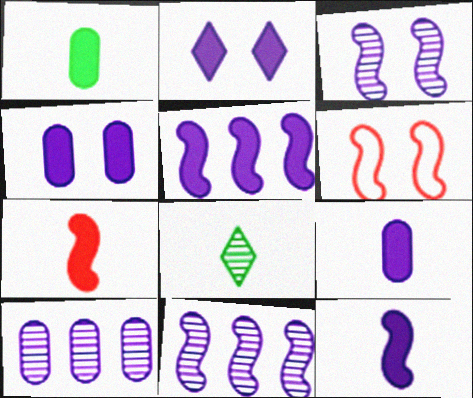[[2, 5, 9]]